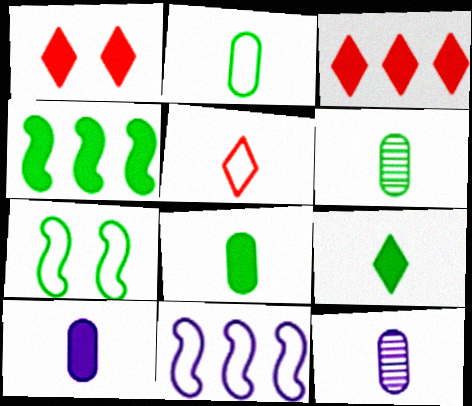[[1, 4, 10], 
[1, 6, 11], 
[2, 6, 8], 
[3, 7, 12]]